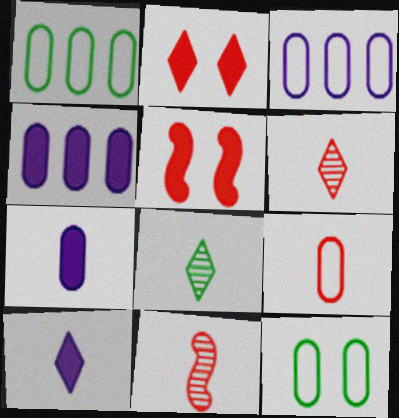[[3, 5, 8], 
[3, 9, 12]]